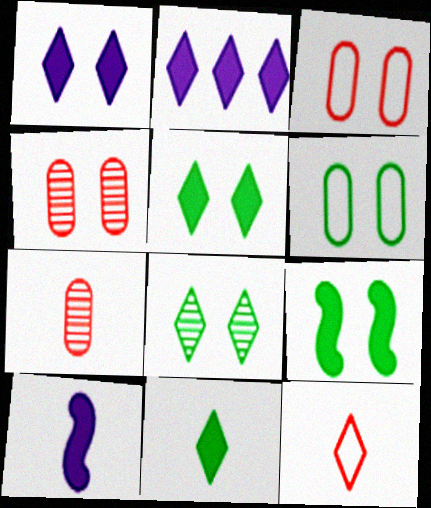[[2, 8, 12], 
[6, 8, 9]]